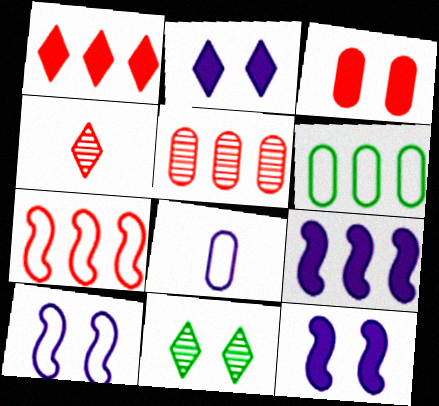[[1, 5, 7], 
[3, 4, 7], 
[3, 10, 11], 
[4, 6, 12]]